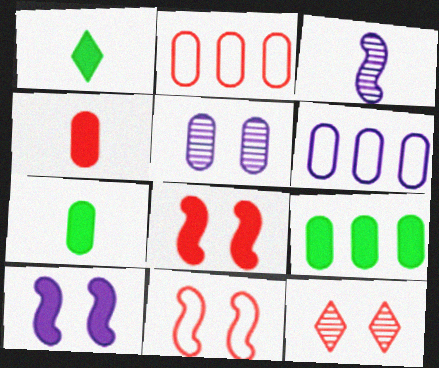[[2, 5, 7]]